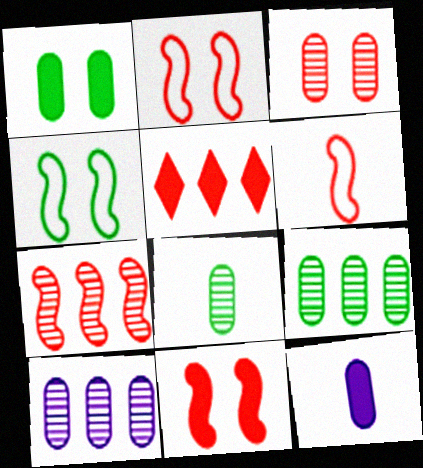[[3, 5, 6], 
[3, 8, 10], 
[6, 7, 11]]